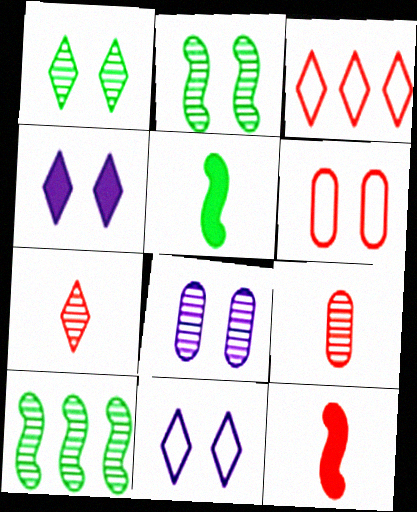[[2, 4, 6], 
[3, 5, 8], 
[7, 8, 10]]